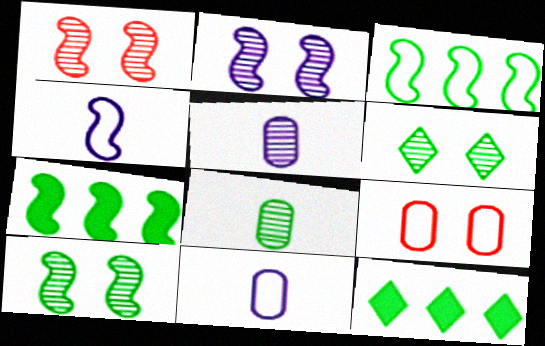[[1, 2, 10], 
[1, 4, 7], 
[1, 11, 12]]